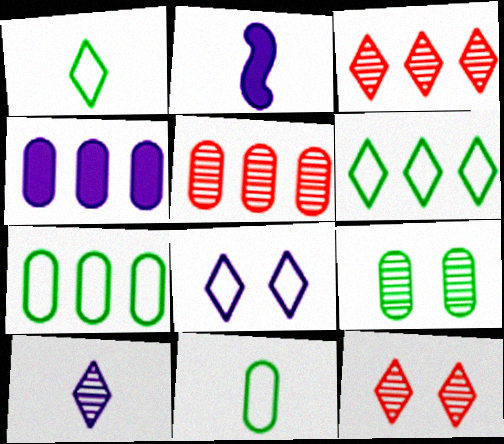[[2, 7, 12], 
[4, 5, 7]]